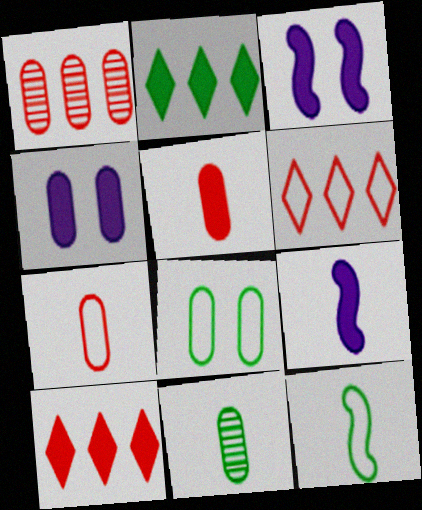[[2, 3, 5], 
[3, 6, 11]]